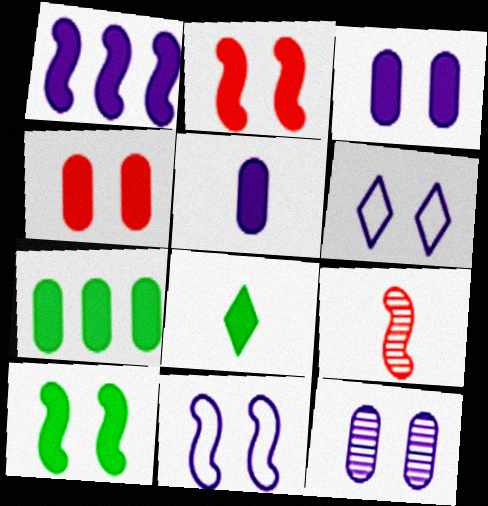[[1, 4, 8], 
[4, 5, 7], 
[6, 7, 9], 
[7, 8, 10]]